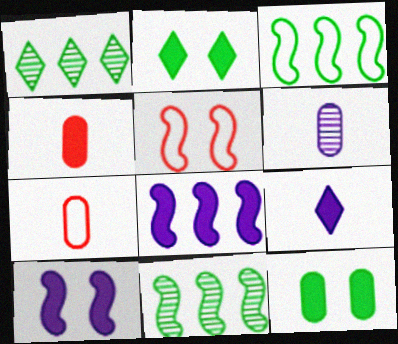[[1, 7, 10], 
[2, 4, 8]]